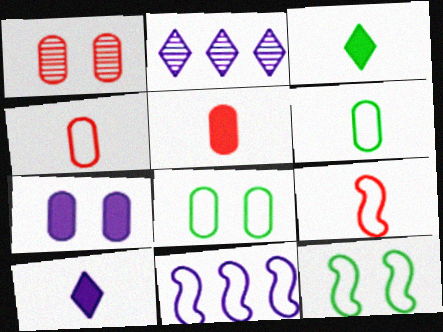[[1, 3, 11], 
[1, 7, 8], 
[2, 5, 12], 
[9, 11, 12]]